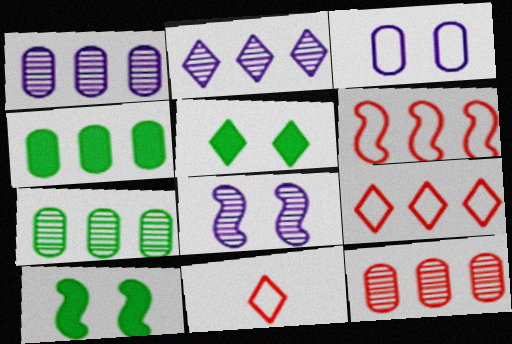[[1, 7, 12], 
[1, 10, 11], 
[2, 4, 6], 
[2, 5, 11], 
[4, 8, 11]]